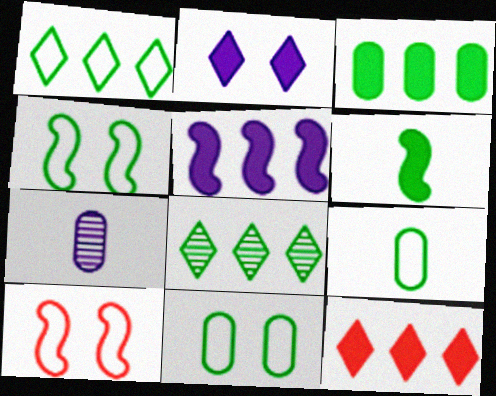[[1, 4, 9], 
[3, 5, 12], 
[4, 7, 12], 
[6, 8, 11]]